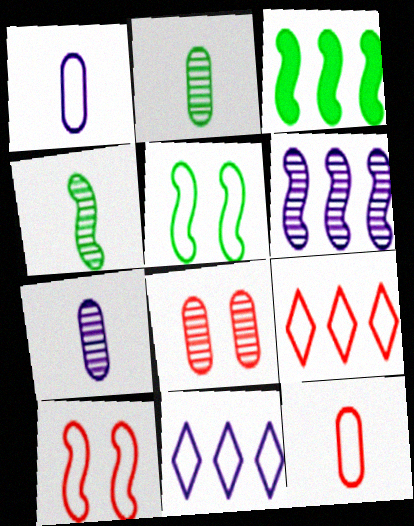[[1, 5, 9], 
[3, 4, 5], 
[5, 11, 12], 
[9, 10, 12]]